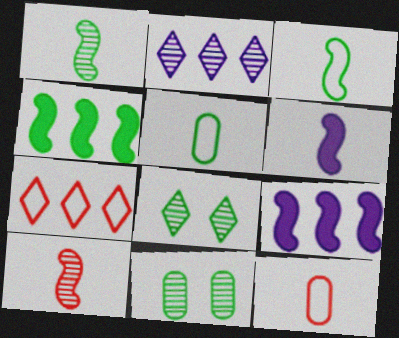[[2, 10, 11], 
[3, 6, 10], 
[4, 5, 8], 
[6, 7, 11], 
[8, 9, 12]]